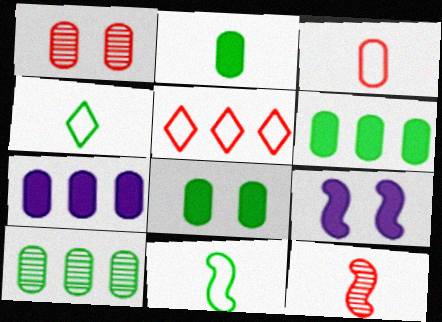[[2, 6, 8]]